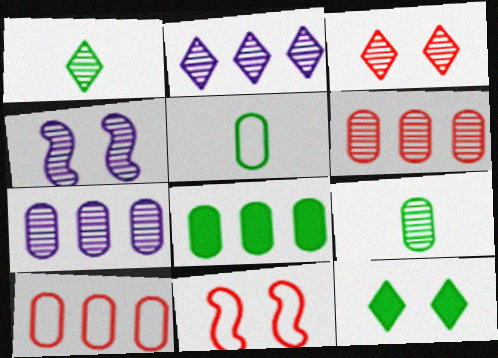[[1, 2, 3], 
[1, 4, 6], 
[7, 8, 10]]